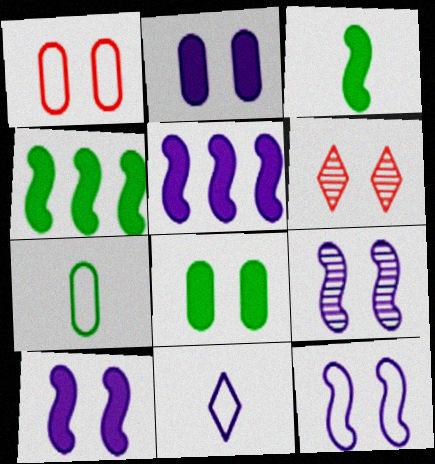[[5, 6, 7], 
[6, 8, 12], 
[9, 10, 12]]